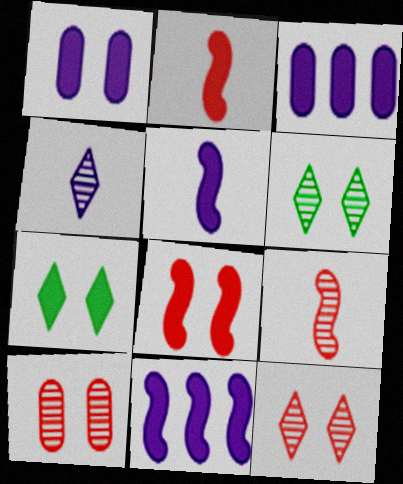[[1, 7, 8], 
[2, 3, 7]]